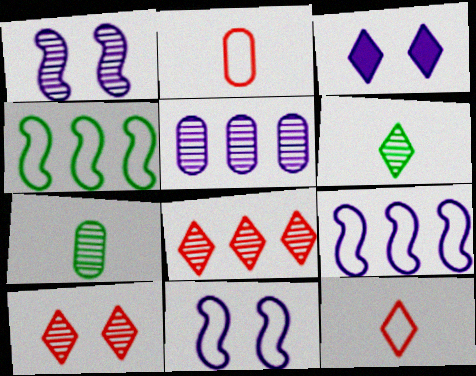[[1, 7, 8]]